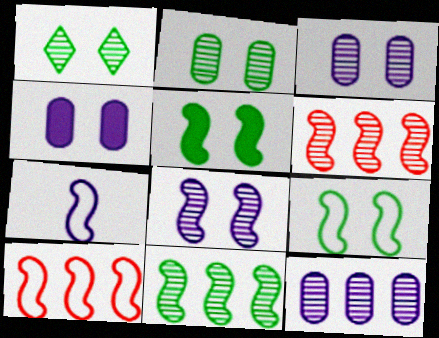[[5, 6, 7], 
[7, 9, 10]]